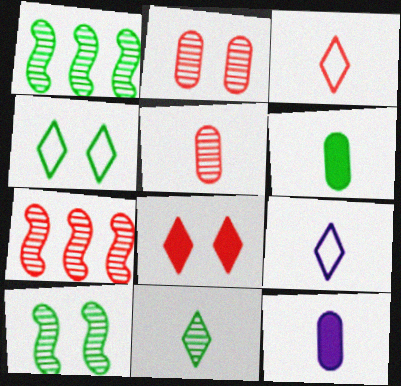[[1, 4, 6], 
[4, 7, 12]]